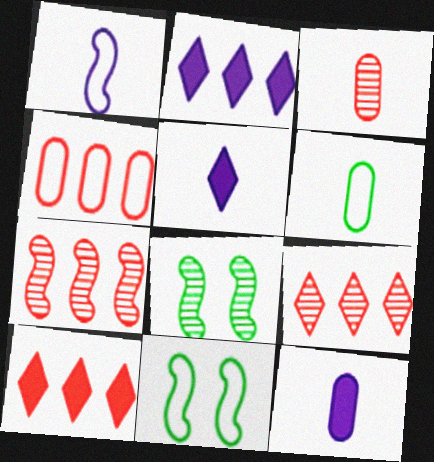[[2, 3, 11], 
[3, 6, 12], 
[4, 5, 8], 
[4, 7, 10], 
[9, 11, 12]]